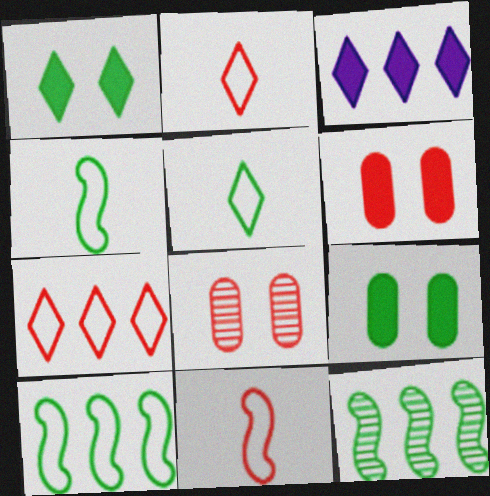[[3, 4, 8], 
[5, 9, 12]]